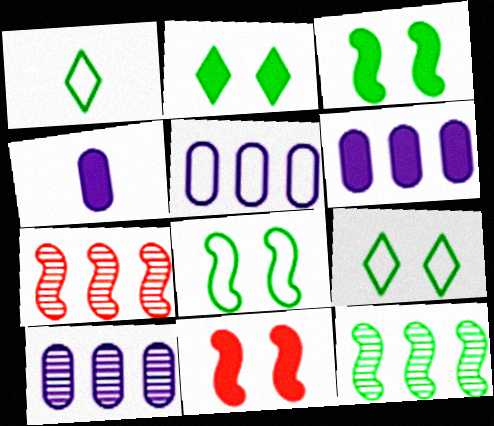[[1, 10, 11], 
[4, 7, 9], 
[5, 6, 10]]